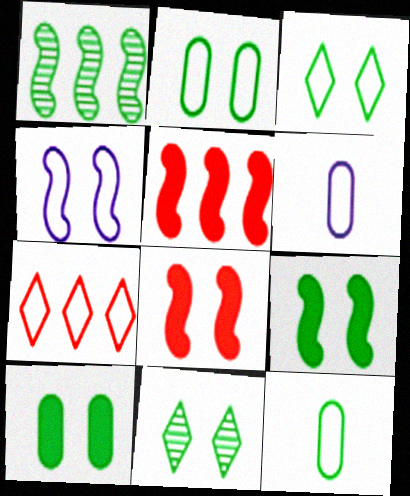[[2, 9, 11], 
[4, 7, 12], 
[5, 6, 11]]